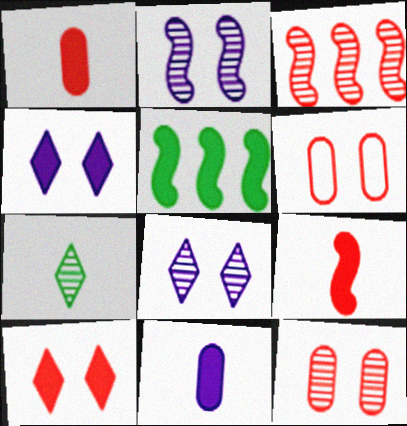[[1, 4, 5], 
[5, 10, 11]]